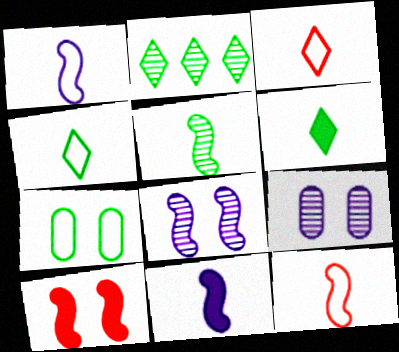[[5, 11, 12]]